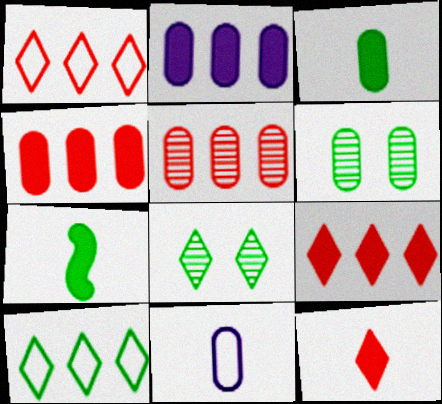[[4, 6, 11], 
[6, 7, 10]]